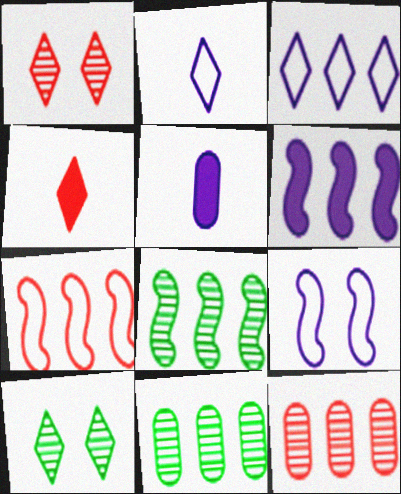[[3, 4, 10], 
[4, 9, 11], 
[5, 7, 10], 
[6, 7, 8]]